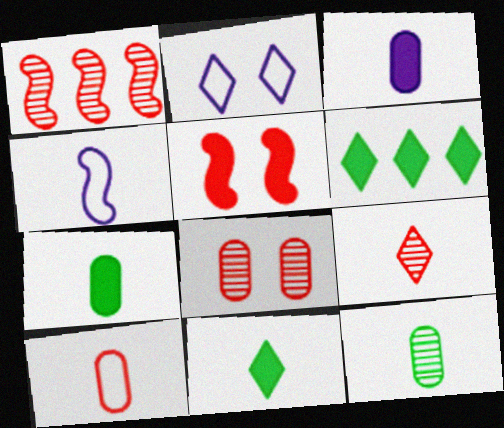[[1, 2, 7], 
[1, 8, 9], 
[2, 6, 9], 
[3, 5, 6], 
[3, 10, 12], 
[4, 6, 8], 
[4, 7, 9]]